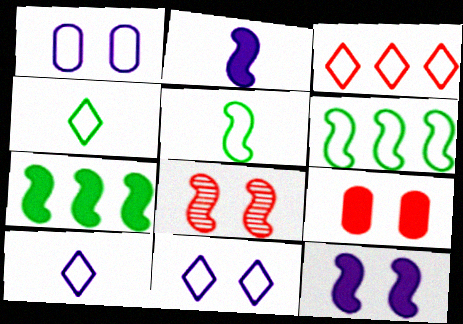[[1, 3, 5], 
[2, 6, 8], 
[3, 4, 11]]